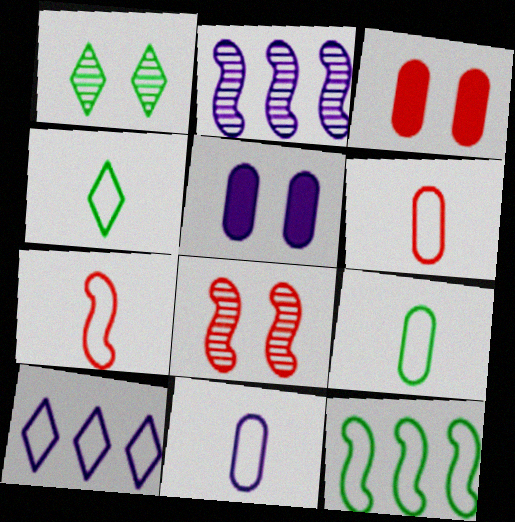[[2, 3, 4], 
[4, 7, 11], 
[6, 9, 11]]